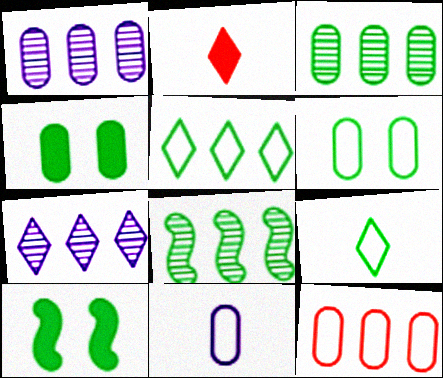[[3, 9, 10], 
[4, 8, 9], 
[6, 11, 12]]